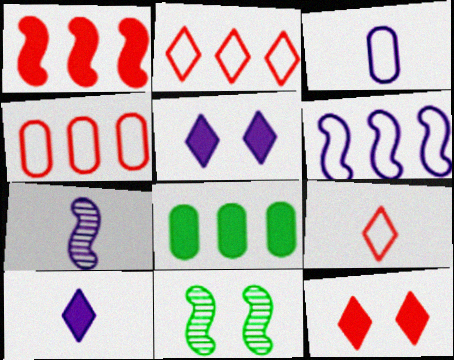[[3, 7, 10], 
[4, 10, 11]]